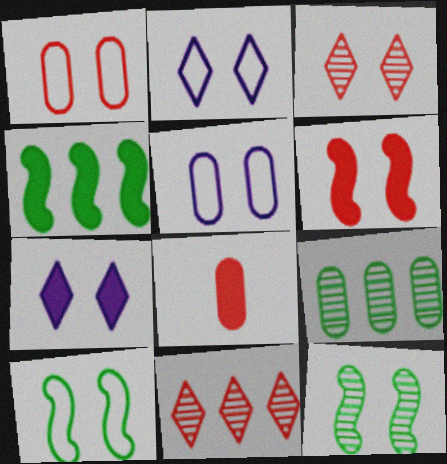[[1, 2, 10], 
[1, 3, 6], 
[1, 7, 12], 
[4, 7, 8], 
[5, 8, 9]]